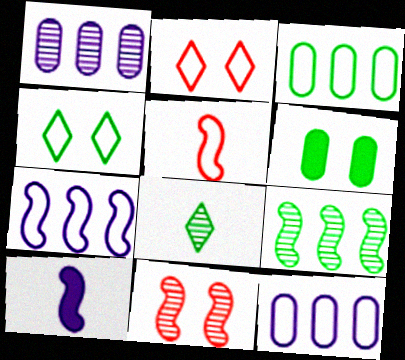[[1, 8, 11], 
[4, 5, 12]]